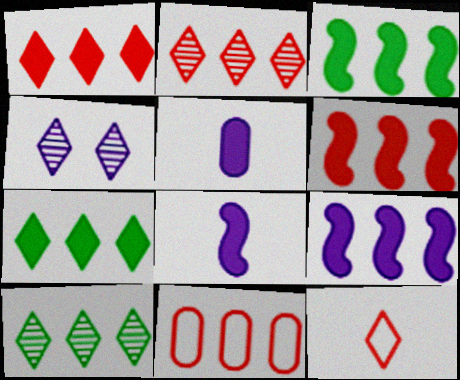[[2, 6, 11], 
[3, 6, 9], 
[4, 7, 12], 
[9, 10, 11]]